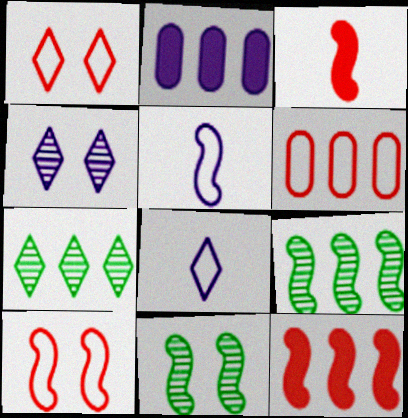[[2, 4, 5], 
[5, 11, 12]]